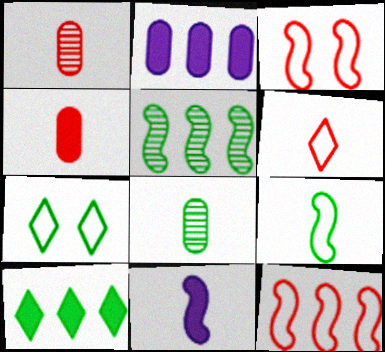[[3, 5, 11], 
[6, 8, 11]]